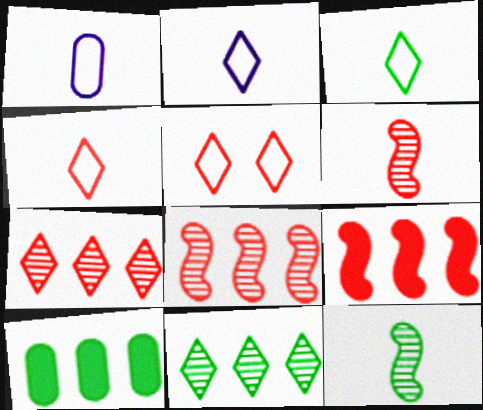[[2, 3, 4]]